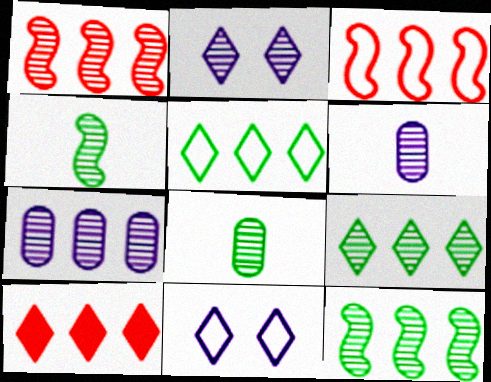[[1, 2, 8], 
[1, 7, 9]]